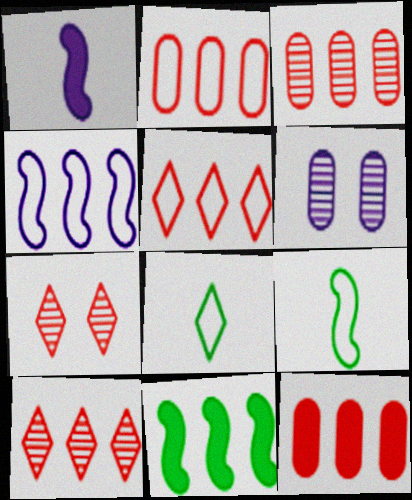[[2, 3, 12]]